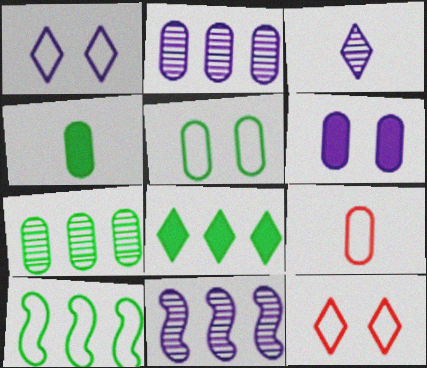[[1, 9, 10], 
[3, 8, 12], 
[4, 5, 7], 
[4, 11, 12], 
[6, 7, 9], 
[7, 8, 10]]